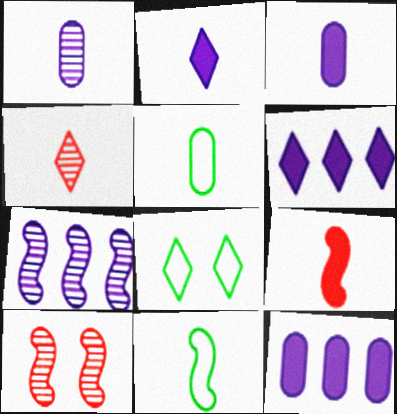[[3, 4, 11], 
[4, 6, 8], 
[5, 6, 10]]